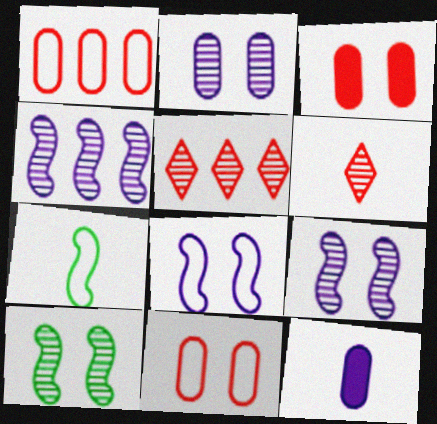[[6, 7, 12]]